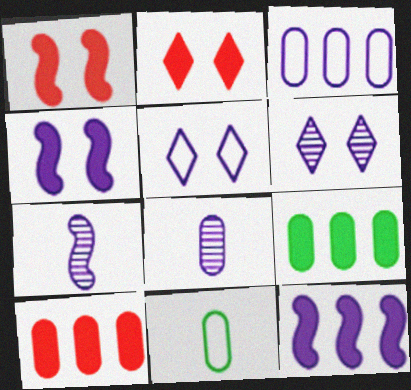[[5, 8, 12]]